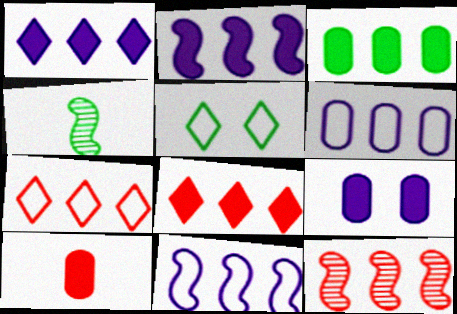[[2, 3, 8], 
[3, 4, 5], 
[3, 9, 10], 
[4, 7, 9]]